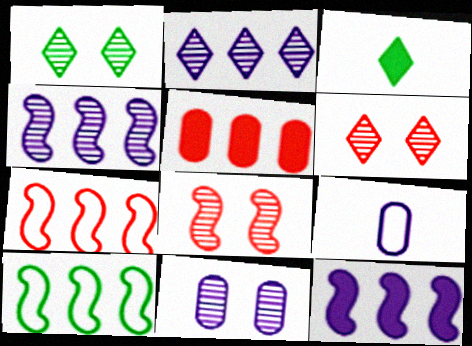[[1, 8, 11], 
[2, 5, 10], 
[3, 7, 11]]